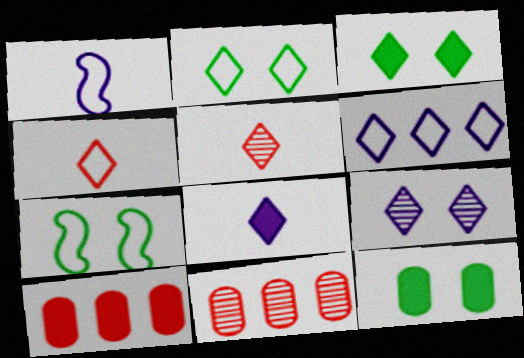[[1, 3, 11], 
[2, 4, 6], 
[3, 5, 6], 
[6, 8, 9], 
[7, 8, 11]]